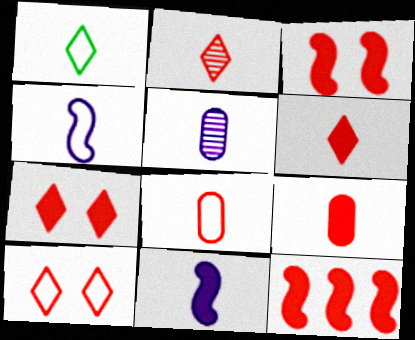[[1, 4, 8], 
[7, 9, 12]]